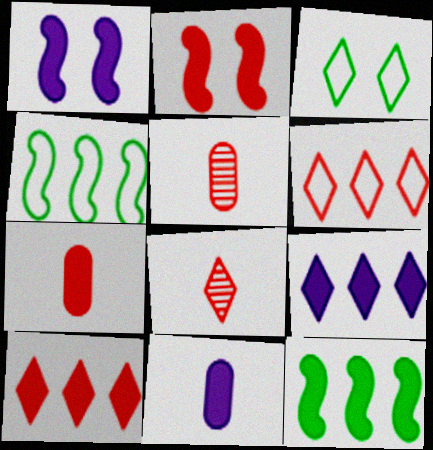[[1, 9, 11], 
[2, 5, 6], 
[2, 7, 10], 
[3, 8, 9]]